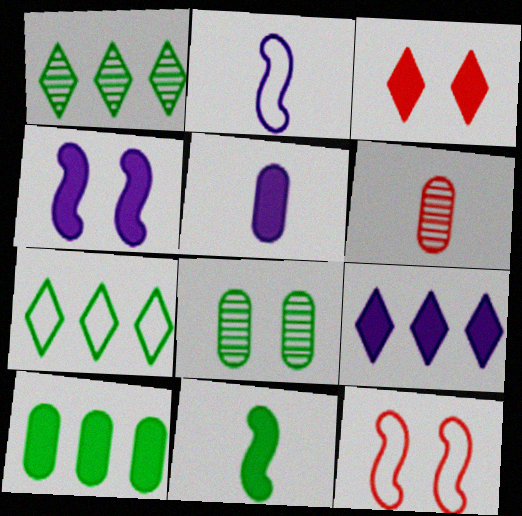[[1, 5, 12], 
[4, 5, 9], 
[4, 6, 7], 
[7, 8, 11]]